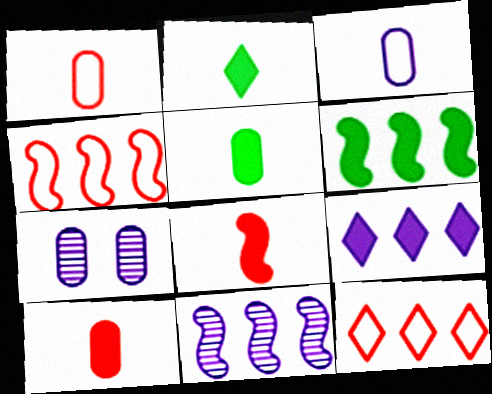[[2, 4, 7], 
[4, 6, 11]]